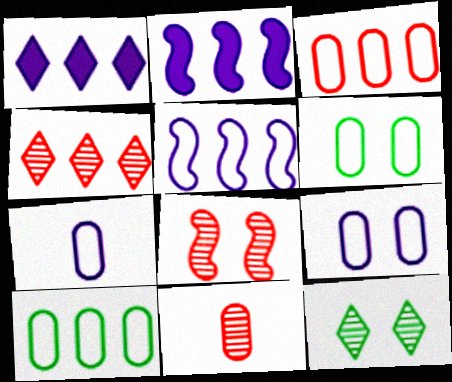[[2, 4, 10], 
[3, 6, 7], 
[4, 8, 11]]